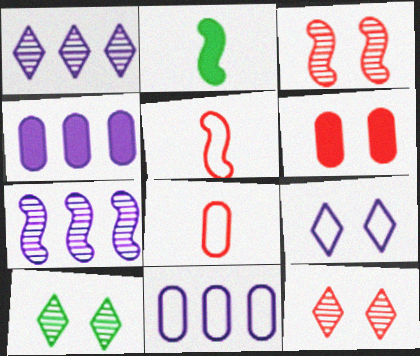[[2, 11, 12], 
[4, 5, 10]]